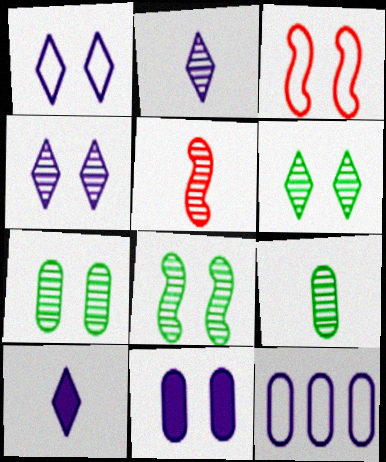[[2, 5, 9], 
[3, 6, 11], 
[6, 7, 8]]